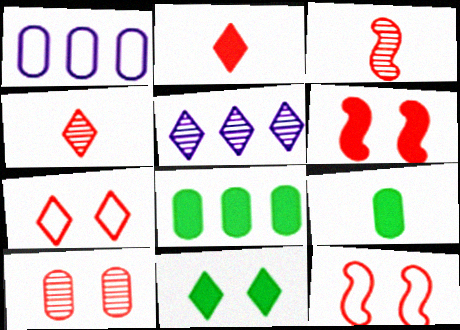[[1, 3, 11], 
[1, 9, 10], 
[5, 9, 12], 
[6, 7, 10]]